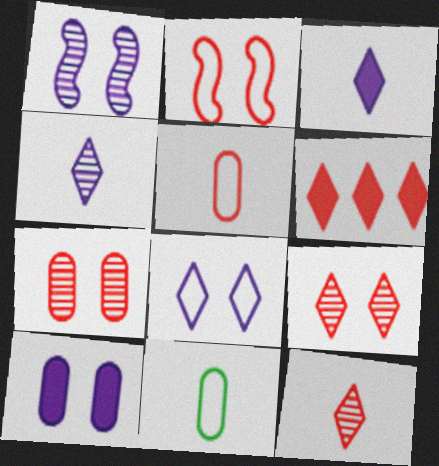[[1, 6, 11], 
[1, 8, 10]]